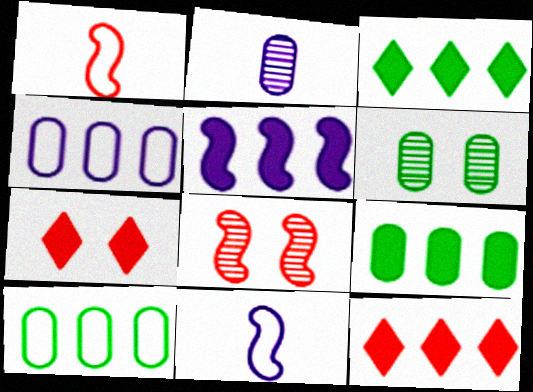[[5, 9, 12], 
[6, 11, 12]]